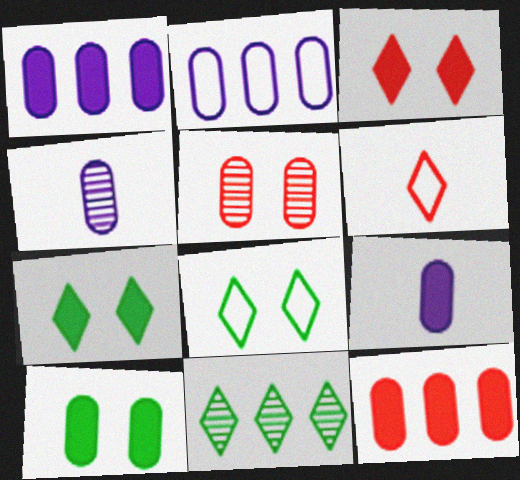[[9, 10, 12]]